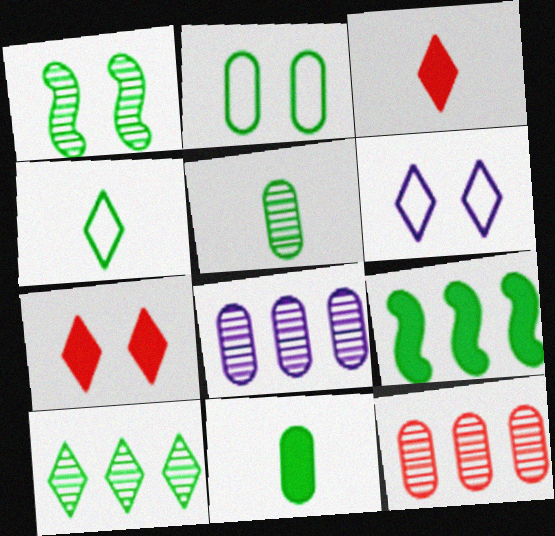[[1, 5, 10], 
[3, 6, 10]]